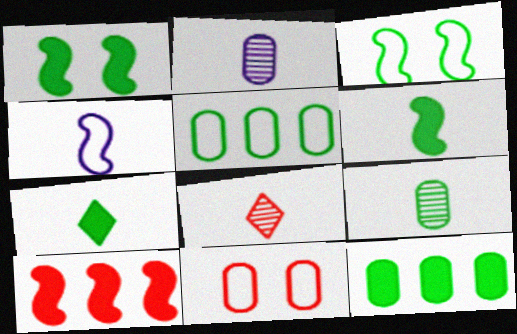[[1, 7, 12], 
[2, 11, 12], 
[8, 10, 11]]